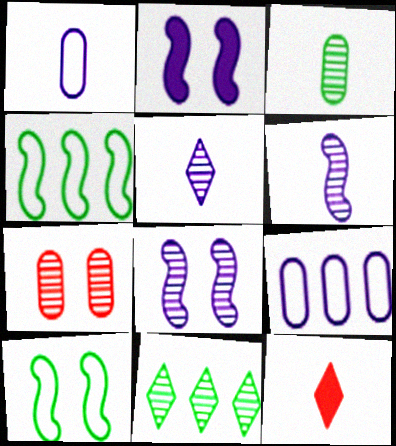[[2, 5, 9], 
[6, 7, 11]]